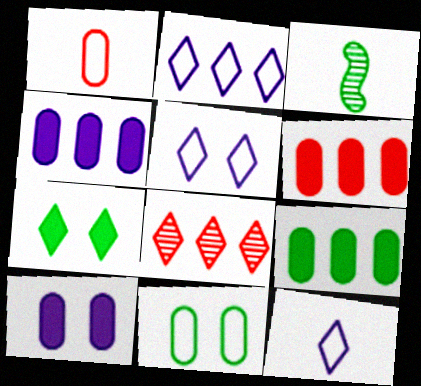[[2, 5, 12], 
[3, 5, 6], 
[4, 6, 9], 
[7, 8, 12]]